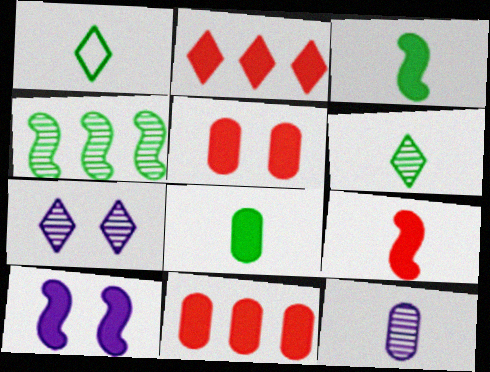[[1, 2, 7], 
[1, 9, 12], 
[2, 5, 9], 
[2, 8, 10]]